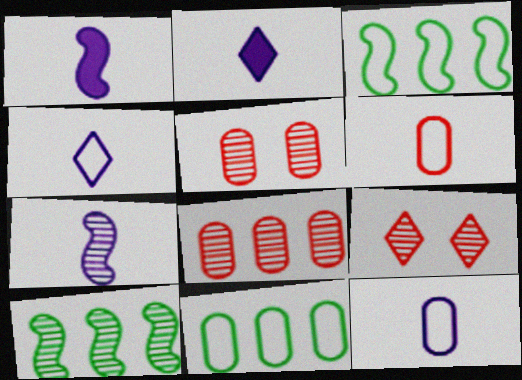[[1, 9, 11], 
[2, 3, 5], 
[2, 7, 12]]